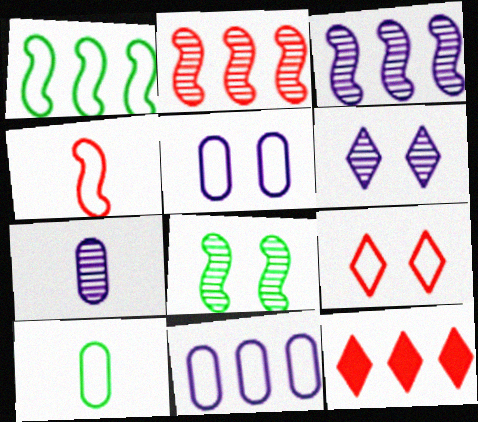[[3, 6, 7]]